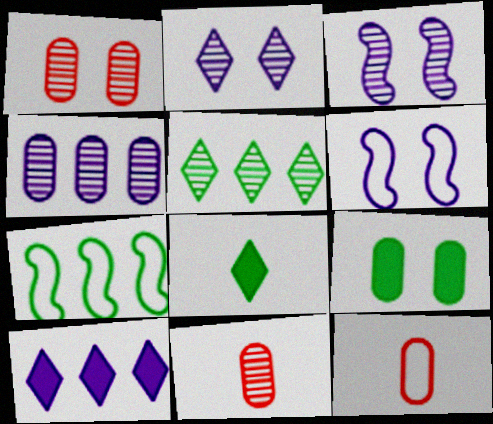[[3, 5, 11], 
[4, 9, 12]]